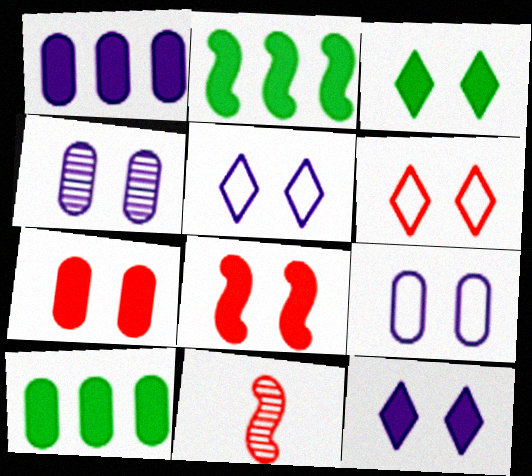[[5, 10, 11]]